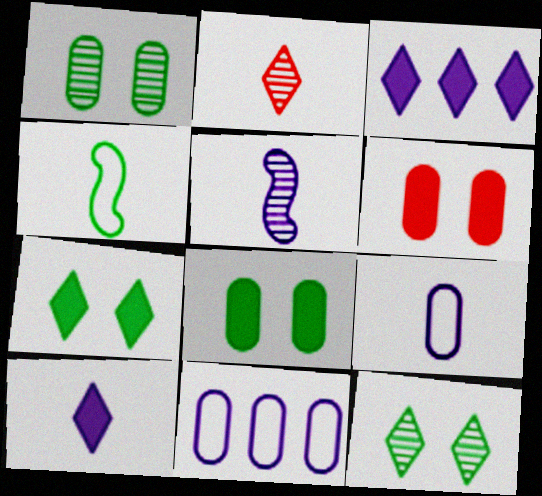[[5, 9, 10]]